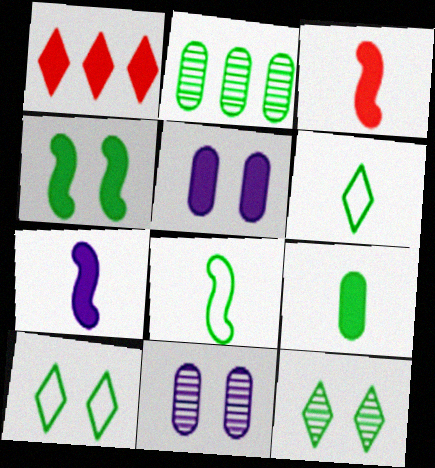[[1, 8, 11], 
[2, 4, 6]]